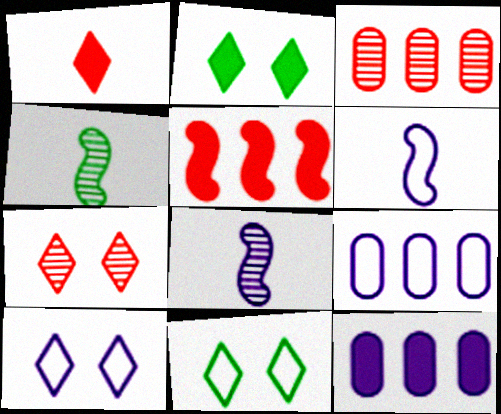[[2, 3, 6], 
[2, 7, 10], 
[6, 9, 10], 
[8, 10, 12]]